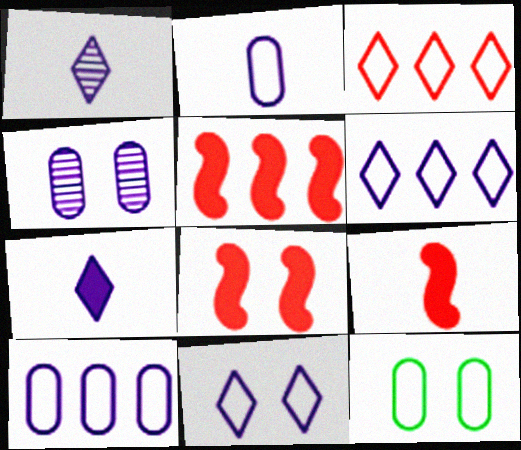[[1, 5, 12], 
[5, 8, 9]]